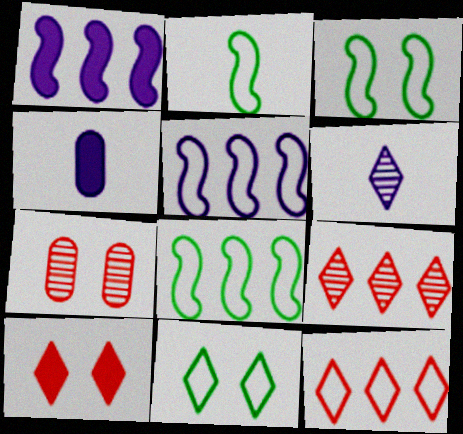[[2, 3, 8], 
[3, 4, 9]]